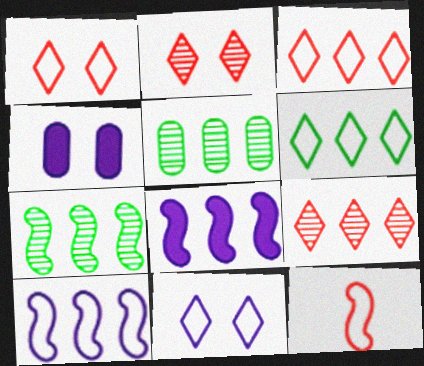[[3, 5, 8]]